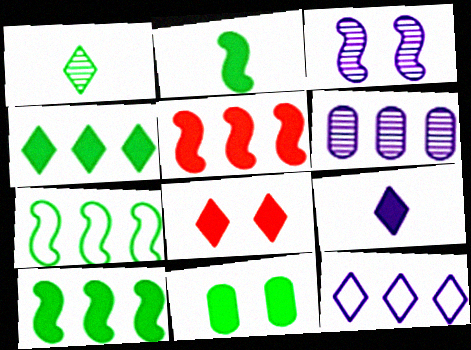[[1, 7, 11], 
[1, 8, 12], 
[2, 4, 11], 
[4, 8, 9], 
[5, 9, 11]]